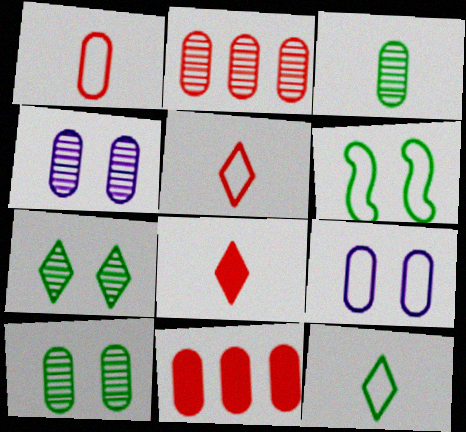[[2, 3, 4], 
[3, 9, 11]]